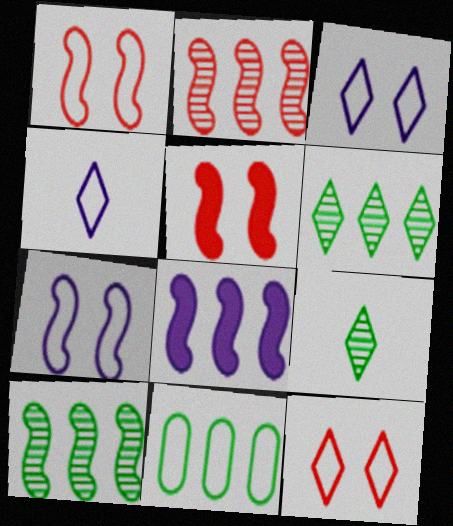[[1, 4, 11]]